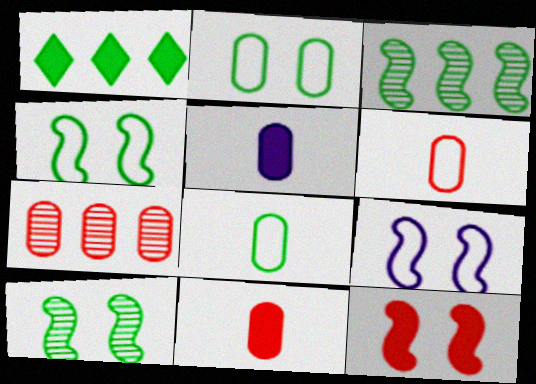[[1, 5, 12], 
[1, 8, 10], 
[2, 5, 7], 
[9, 10, 12]]